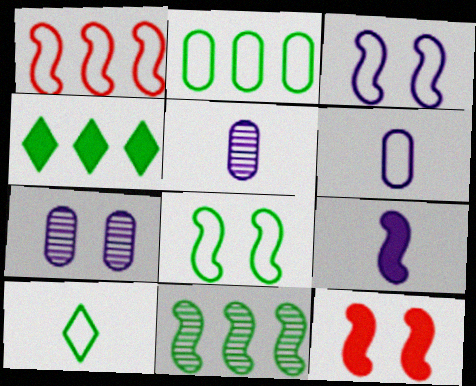[[2, 4, 11], 
[2, 8, 10]]